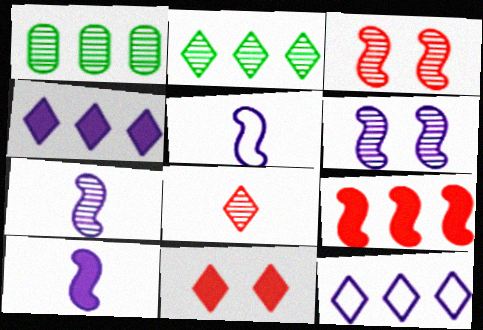[[1, 5, 11], 
[1, 6, 8], 
[1, 9, 12], 
[5, 7, 10]]